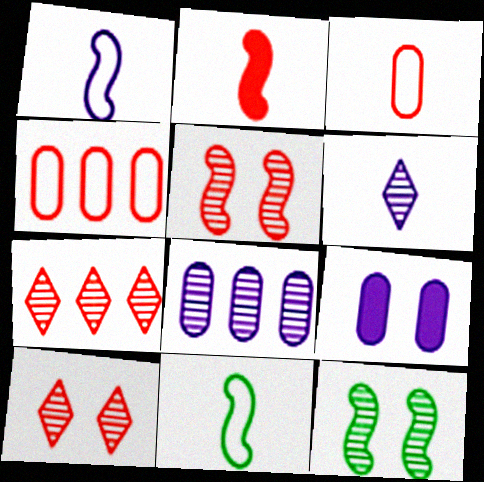[[2, 4, 10], 
[7, 9, 11]]